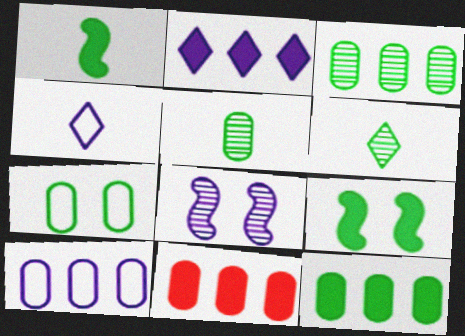[[3, 10, 11], 
[5, 7, 12]]